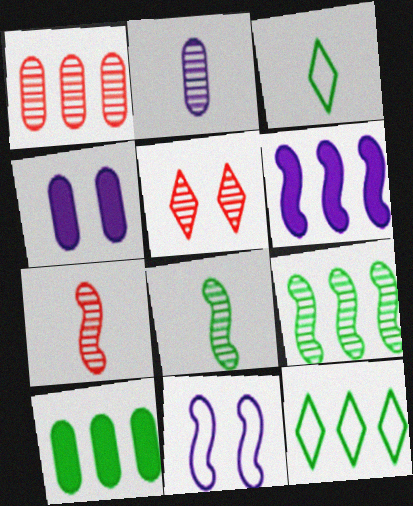[[1, 5, 7], 
[1, 6, 12], 
[2, 5, 9], 
[4, 7, 12], 
[9, 10, 12]]